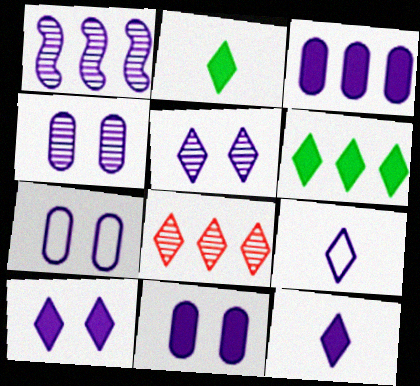[[1, 7, 12], 
[1, 9, 11], 
[4, 7, 11]]